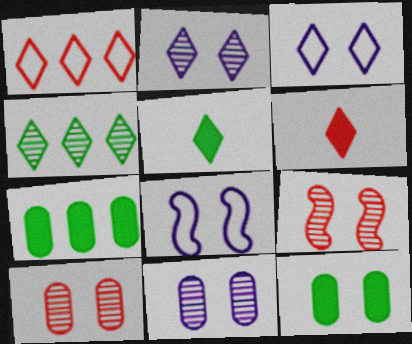[[1, 2, 5], 
[3, 4, 6], 
[3, 9, 12]]